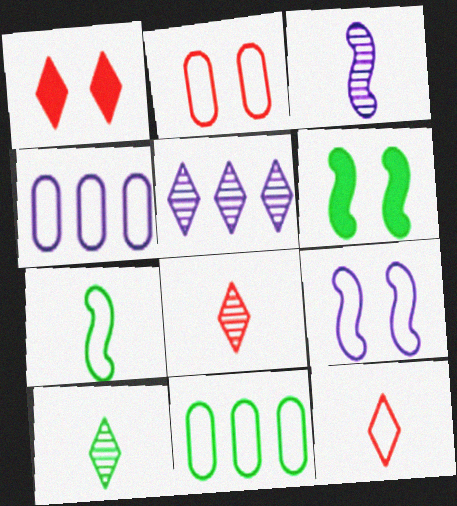[[1, 3, 11], 
[4, 6, 8], 
[6, 10, 11], 
[9, 11, 12]]